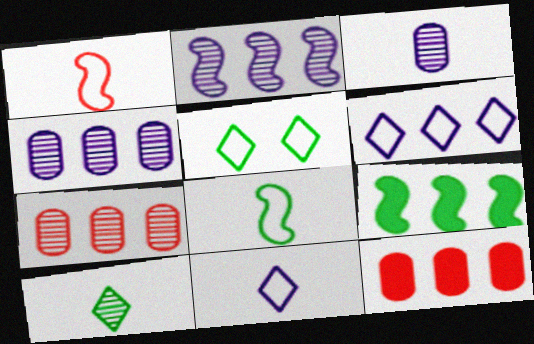[[6, 7, 9]]